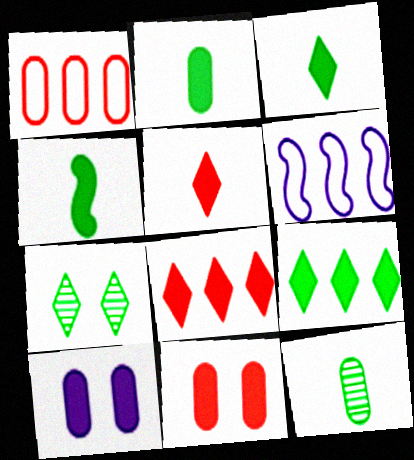[[1, 10, 12], 
[2, 3, 4], 
[4, 8, 10]]